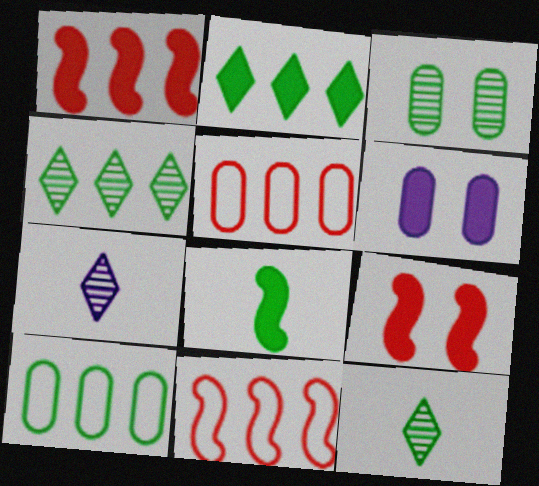[[6, 11, 12], 
[7, 9, 10]]